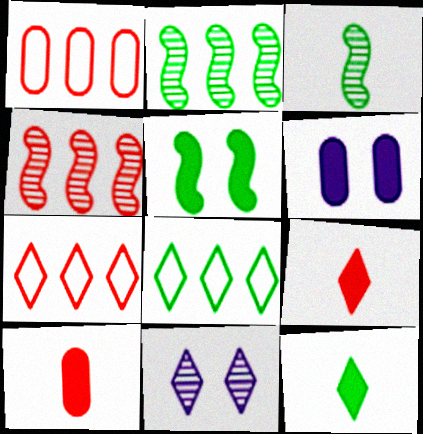[[3, 6, 7], 
[7, 11, 12], 
[8, 9, 11]]